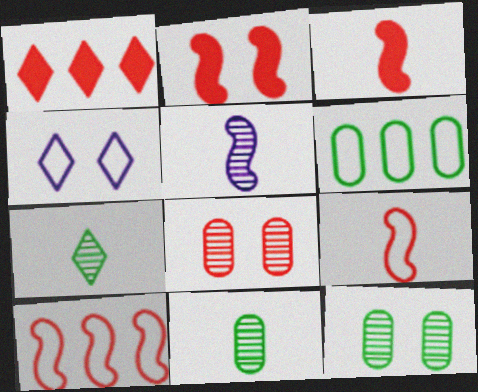[[1, 4, 7], 
[1, 8, 9], 
[2, 4, 12], 
[4, 6, 9]]